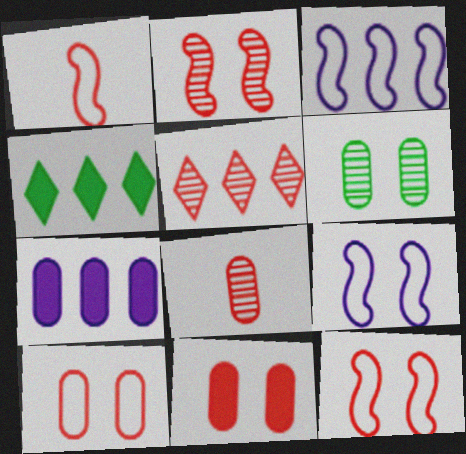[[1, 5, 11], 
[2, 5, 8], 
[4, 8, 9]]